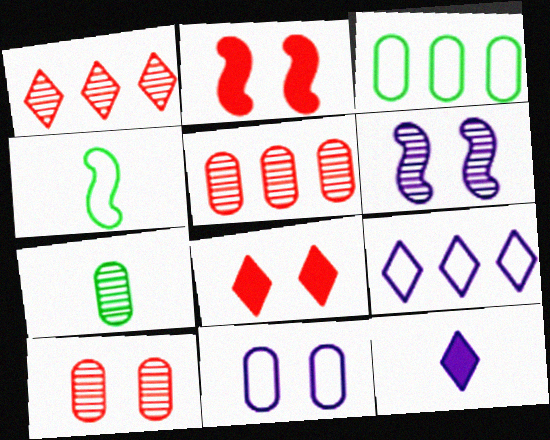[[1, 6, 7], 
[2, 7, 9]]